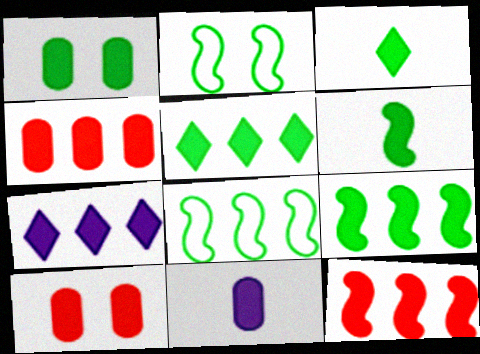[[1, 3, 9], 
[1, 4, 11], 
[1, 5, 6], 
[4, 7, 9], 
[6, 7, 10]]